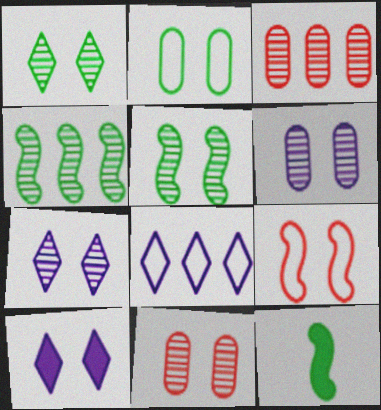[[5, 7, 11], 
[8, 11, 12]]